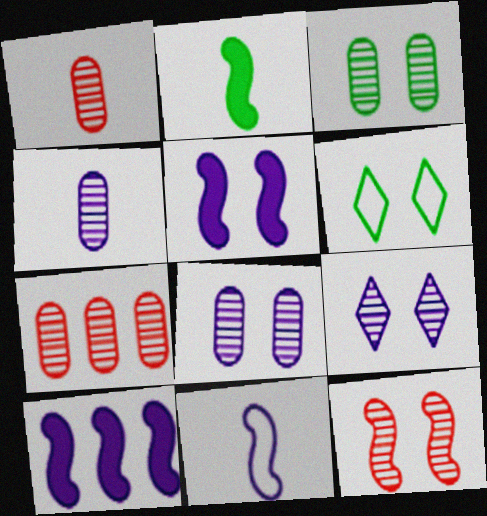[[1, 6, 10], 
[3, 4, 7], 
[3, 9, 12]]